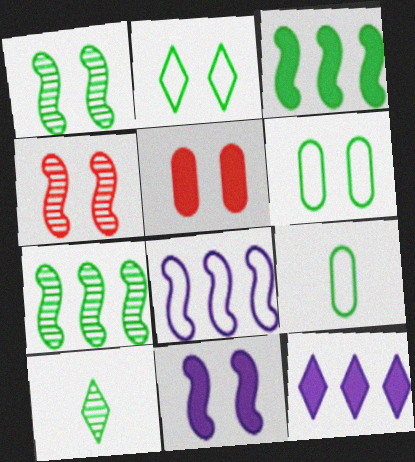[[3, 6, 10], 
[4, 9, 12], 
[5, 8, 10]]